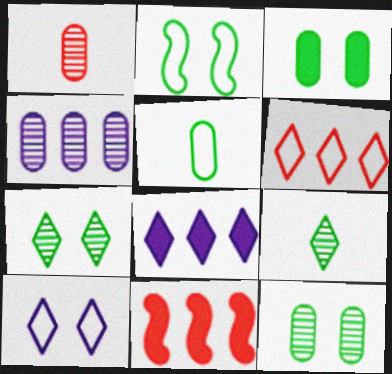[[1, 2, 8], 
[1, 4, 12], 
[2, 3, 7]]